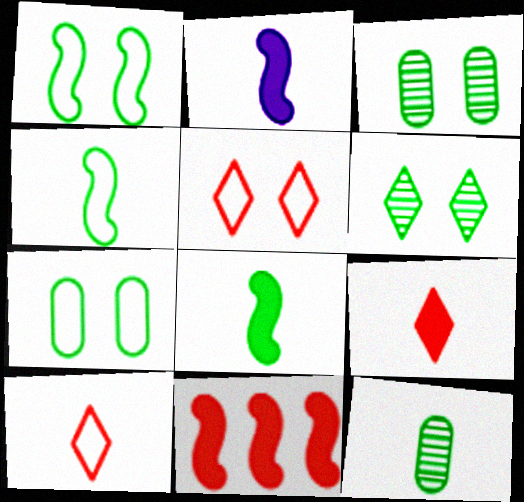[[2, 10, 12]]